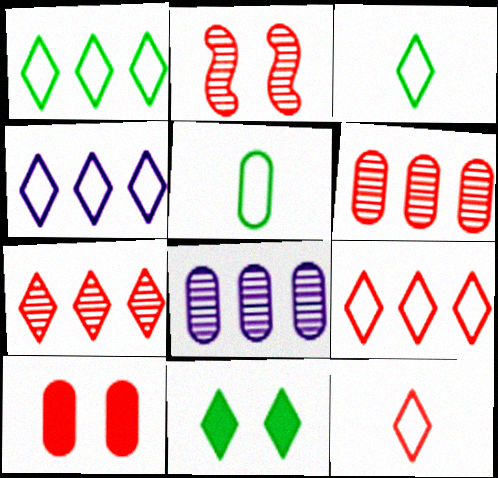[[1, 4, 9], 
[5, 8, 10]]